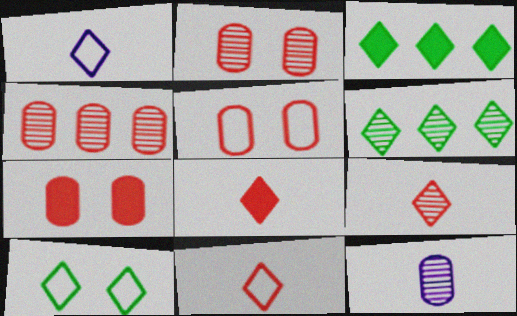[[2, 5, 7], 
[8, 9, 11]]